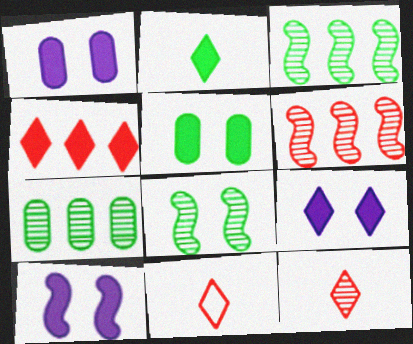[[1, 3, 11], 
[1, 9, 10], 
[2, 4, 9], 
[7, 10, 11]]